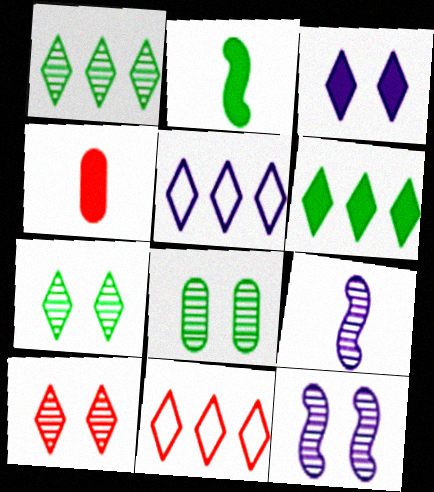[[8, 10, 12]]